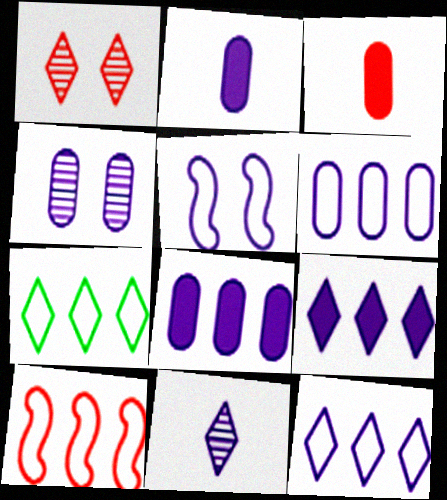[[1, 3, 10], 
[2, 4, 6], 
[5, 8, 11], 
[6, 7, 10]]